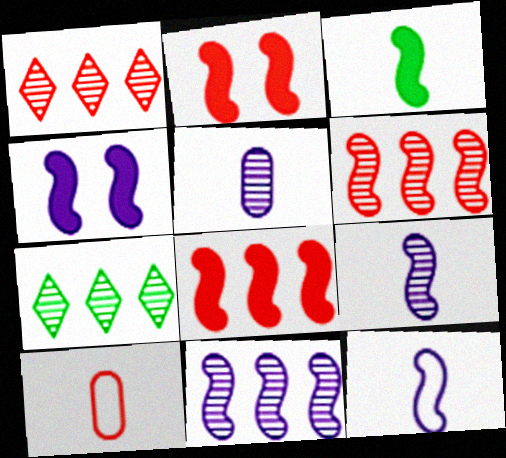[[1, 2, 10], 
[3, 4, 8], 
[4, 7, 10], 
[4, 11, 12]]